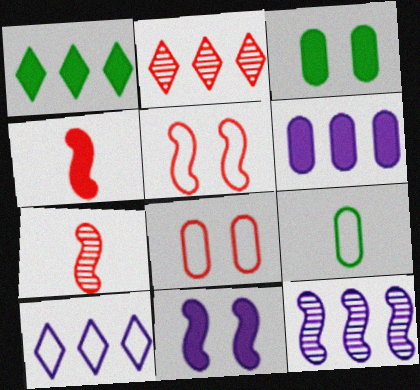[[1, 2, 10], 
[2, 4, 8], 
[2, 9, 11], 
[3, 7, 10], 
[5, 9, 10], 
[6, 10, 12]]